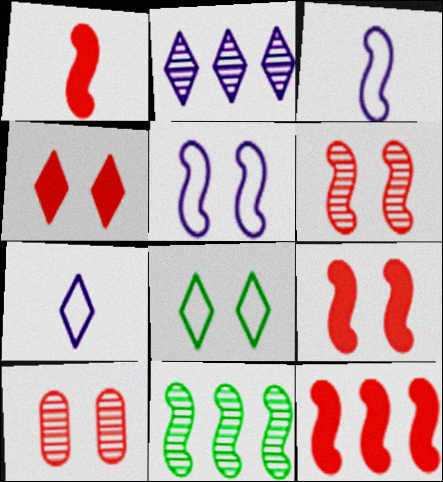[[1, 5, 11], 
[1, 9, 12], 
[3, 9, 11]]